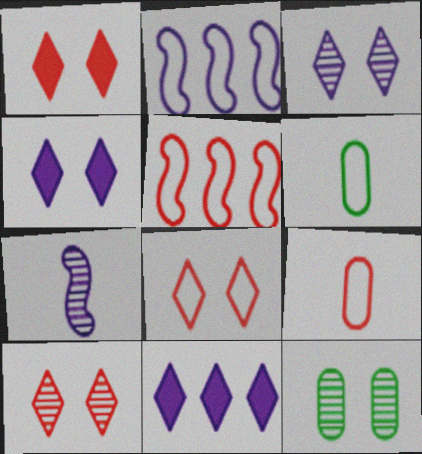[[1, 8, 10], 
[2, 6, 8], 
[5, 8, 9]]